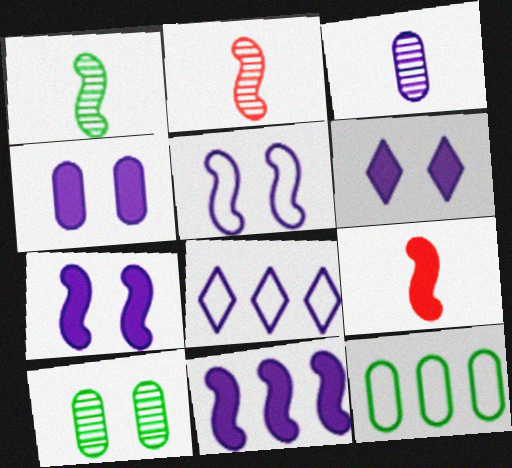[[2, 6, 12], 
[3, 7, 8], 
[4, 6, 7], 
[8, 9, 10]]